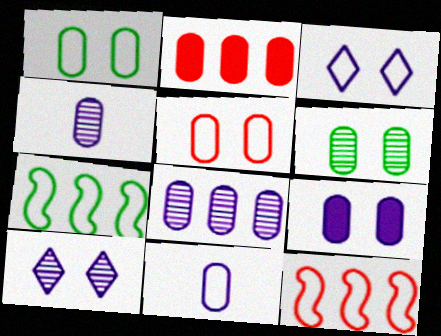[[1, 2, 4], 
[2, 6, 11], 
[5, 6, 9], 
[8, 9, 11]]